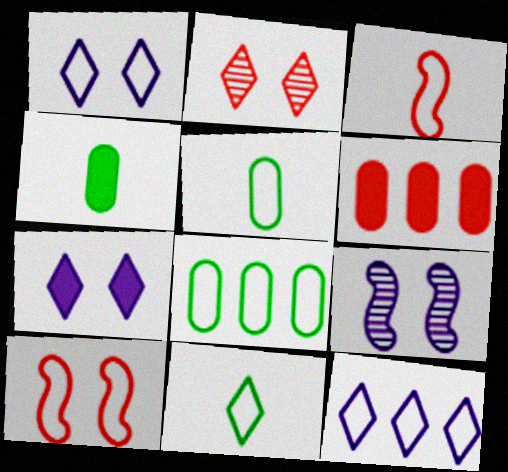[[1, 3, 8], 
[2, 3, 6], 
[5, 10, 12], 
[6, 9, 11]]